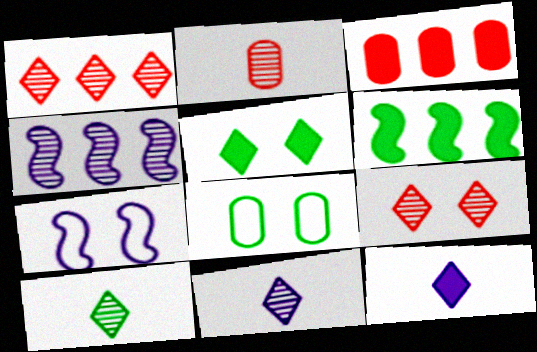[[3, 7, 10], 
[6, 8, 10]]